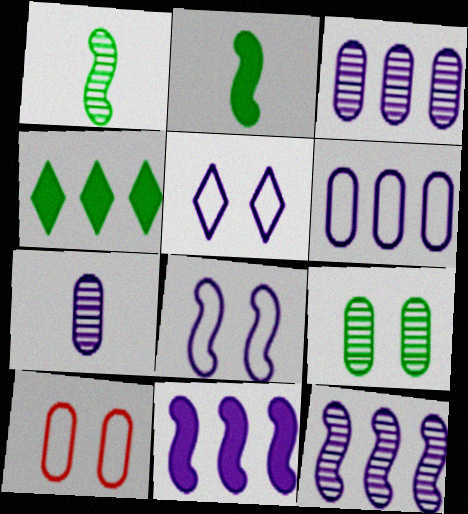[[5, 7, 11]]